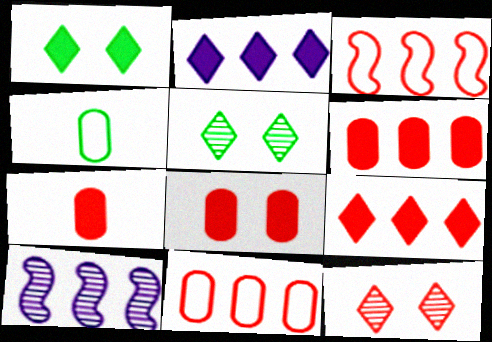[[3, 7, 12], 
[6, 7, 8]]